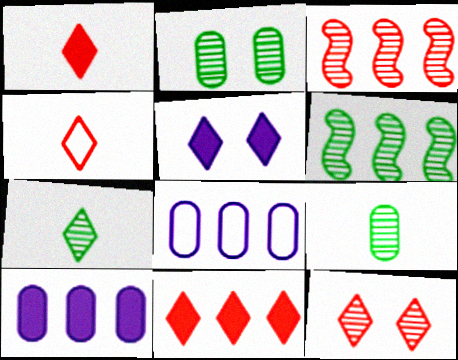[[2, 6, 7], 
[4, 11, 12], 
[6, 8, 11]]